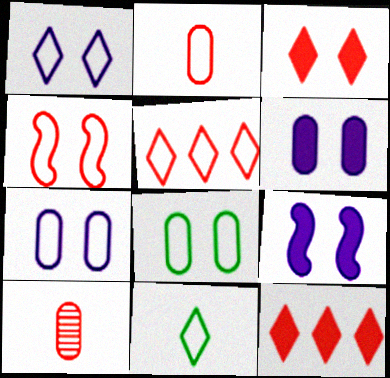[[1, 4, 8], 
[1, 5, 11], 
[2, 4, 5], 
[4, 10, 12]]